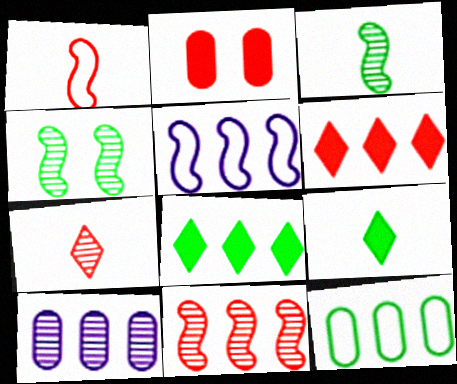[[4, 7, 10], 
[4, 9, 12]]